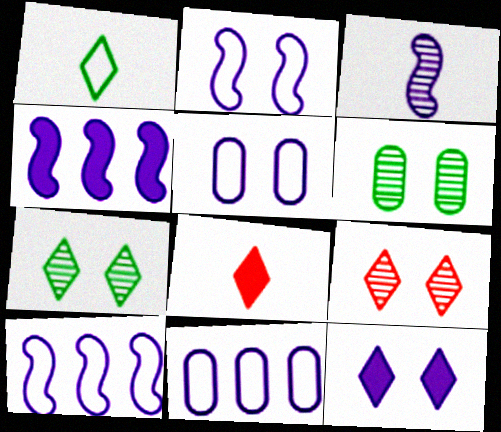[[2, 3, 4], 
[3, 11, 12], 
[6, 8, 10]]